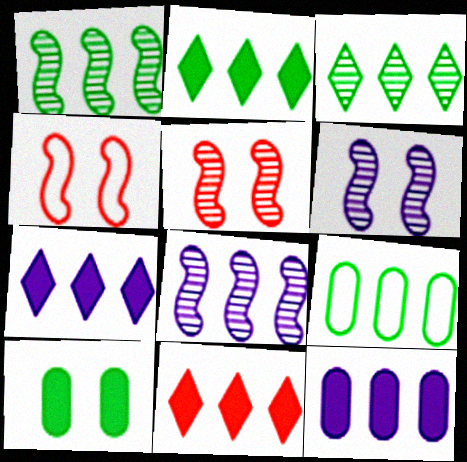[[1, 2, 9], 
[2, 7, 11], 
[8, 9, 11]]